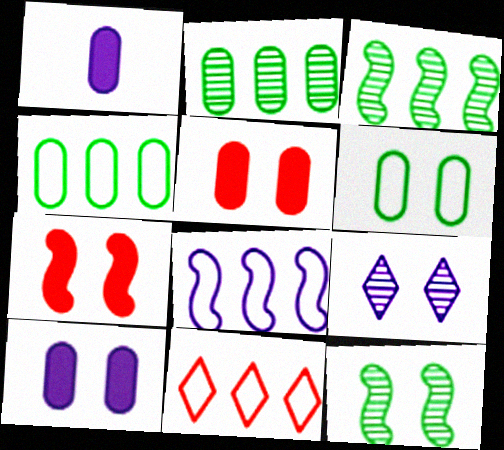[[1, 8, 9], 
[1, 11, 12], 
[4, 8, 11], 
[6, 7, 9]]